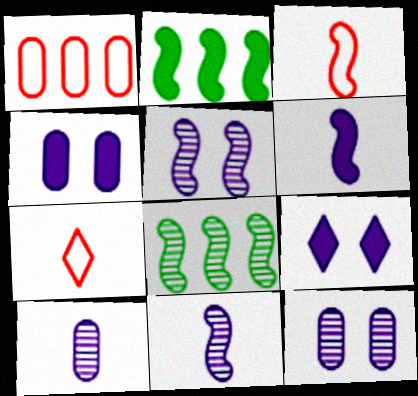[[2, 3, 5], 
[2, 7, 12], 
[4, 7, 8]]